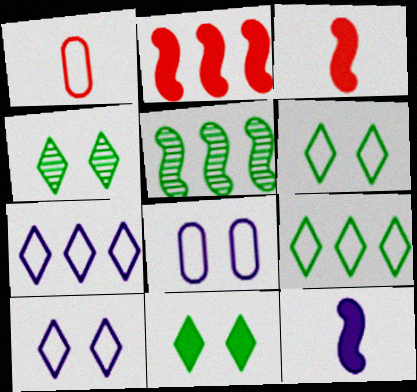[[4, 6, 11]]